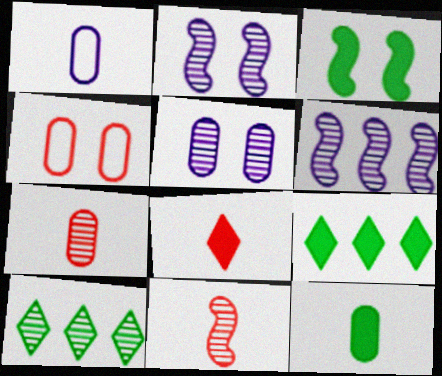[[1, 7, 12], 
[2, 7, 10], 
[3, 9, 12], 
[5, 10, 11]]